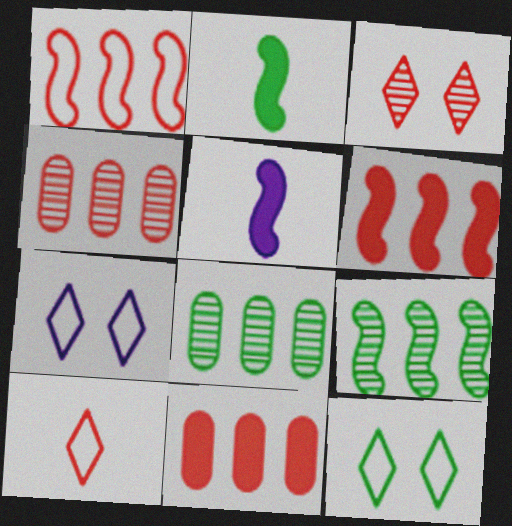[[2, 4, 7], 
[2, 8, 12], 
[4, 5, 12]]